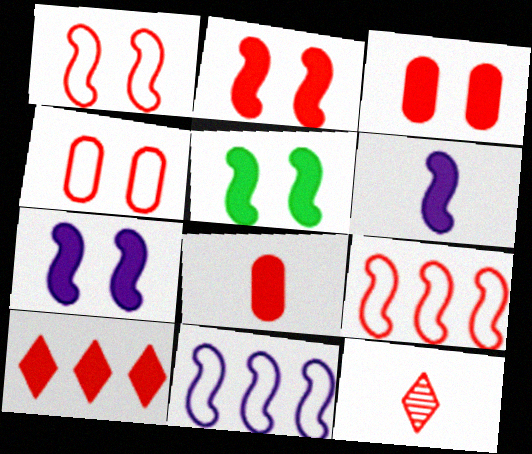[[2, 5, 7], 
[2, 8, 10], 
[3, 9, 12]]